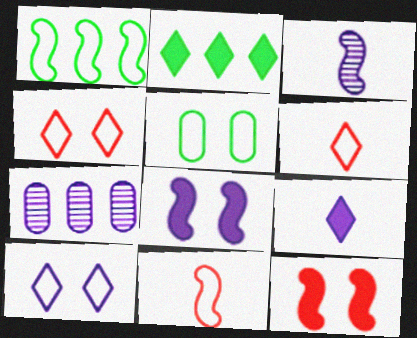[[1, 3, 12]]